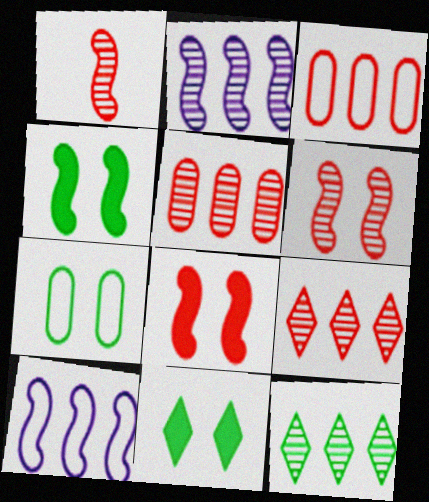[[1, 4, 10], 
[2, 5, 12]]